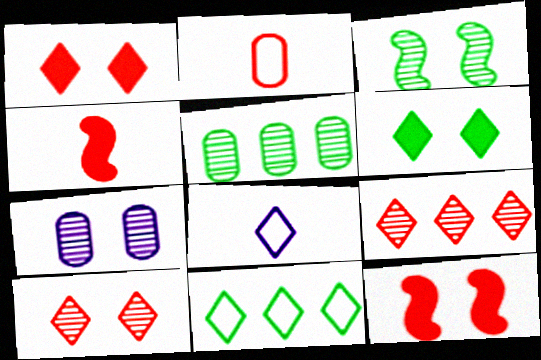[[2, 9, 12], 
[3, 7, 10], 
[4, 7, 11], 
[5, 8, 12], 
[6, 8, 9]]